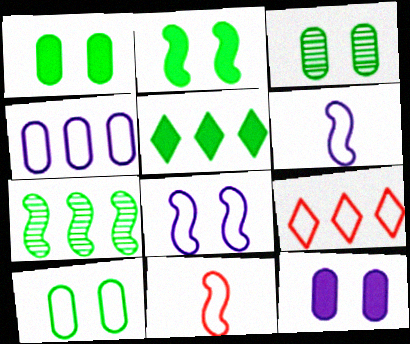[[1, 3, 10], 
[6, 9, 10]]